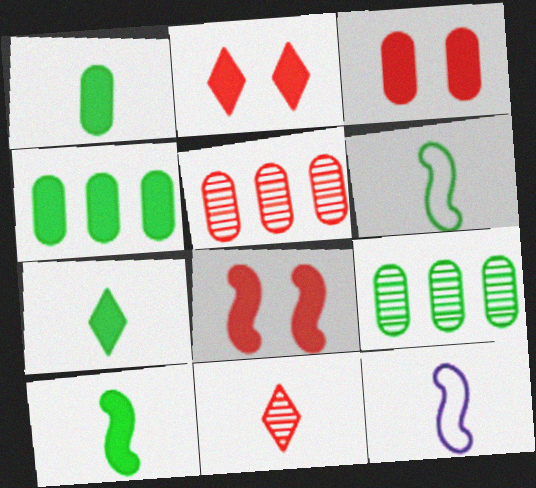[[1, 7, 10], 
[1, 11, 12], 
[2, 3, 8], 
[2, 9, 12]]